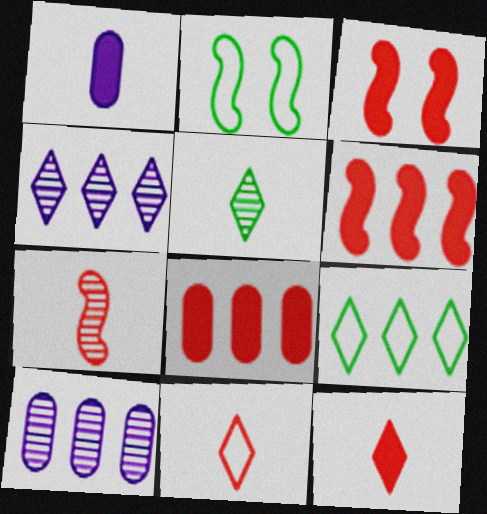[[2, 10, 12], 
[3, 8, 12], 
[6, 9, 10]]